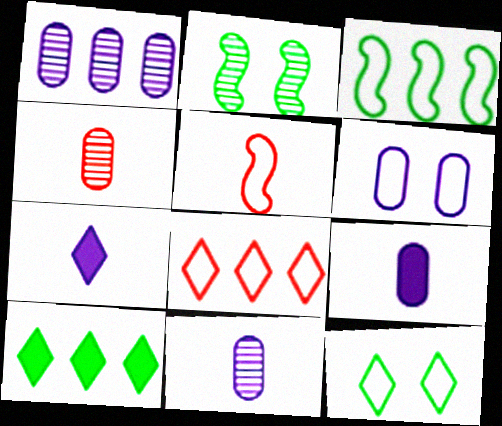[[1, 6, 9], 
[2, 8, 9]]